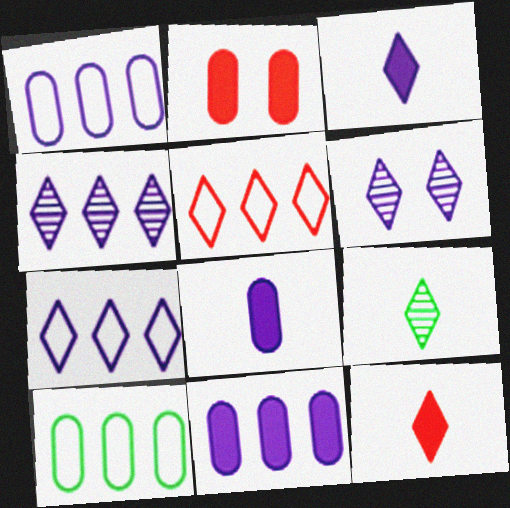[[3, 6, 7]]